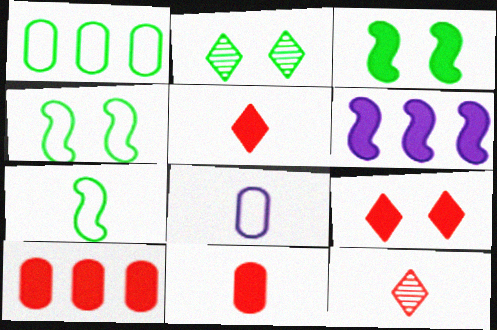[]